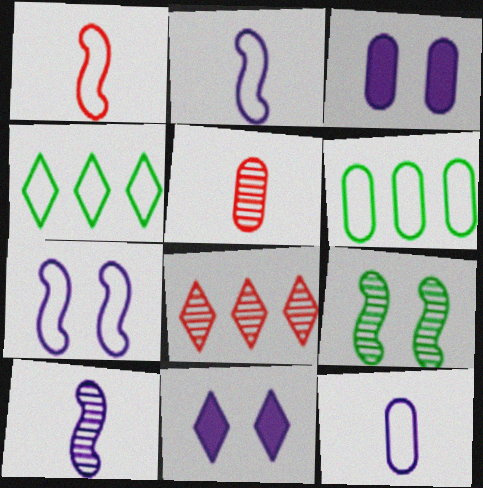[[3, 5, 6]]